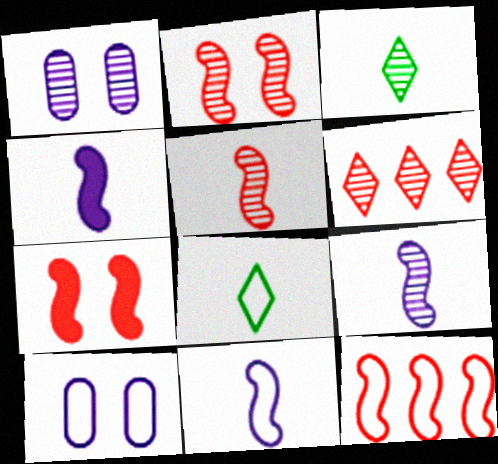[[4, 9, 11], 
[5, 7, 12], 
[8, 10, 12]]